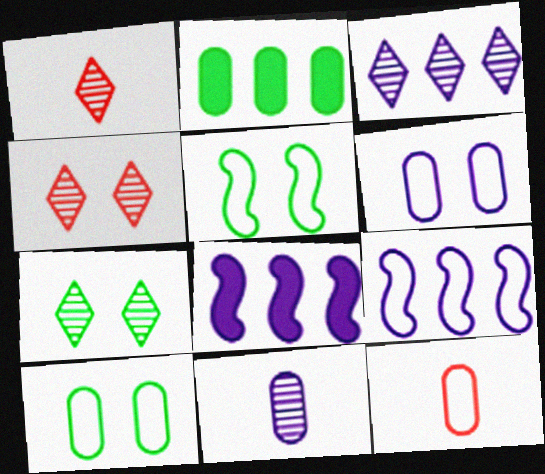[[1, 3, 7], 
[1, 8, 10], 
[7, 8, 12]]